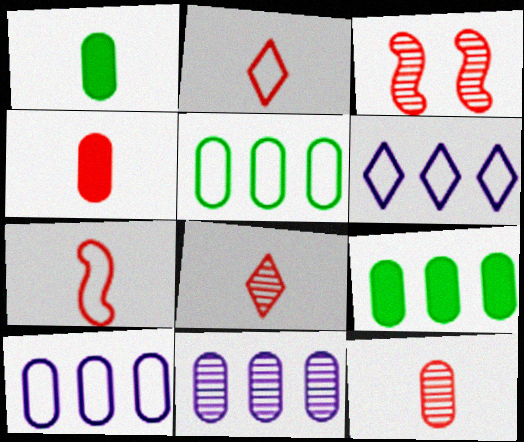[[1, 3, 6], 
[4, 7, 8]]